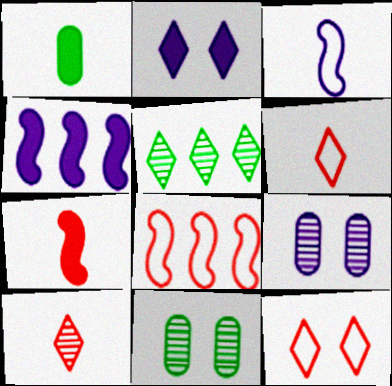[[1, 3, 10], 
[2, 5, 6], 
[4, 6, 11]]